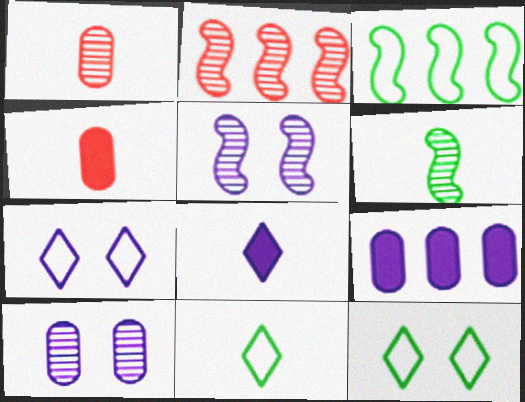[[2, 5, 6]]